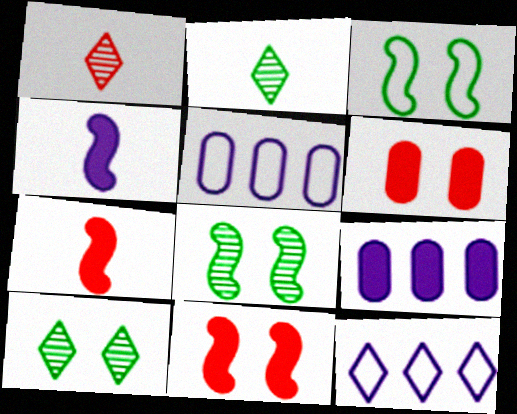[[1, 3, 9], 
[2, 5, 11], 
[5, 7, 10]]